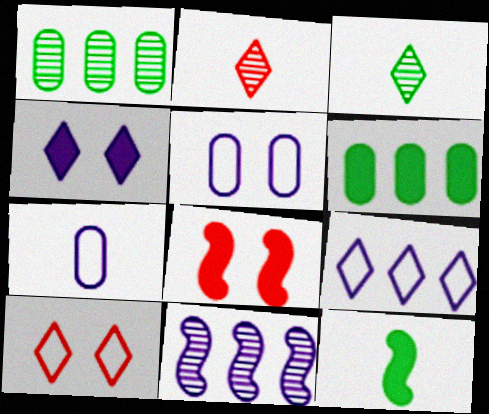[[2, 7, 12], 
[4, 7, 11]]